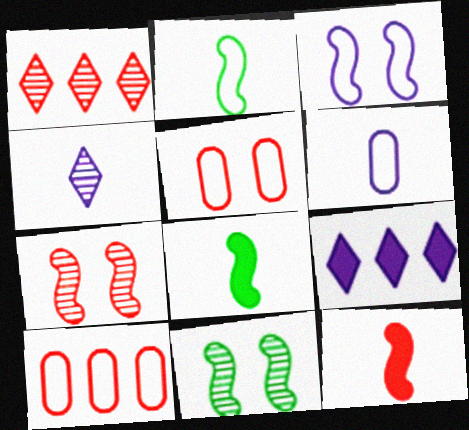[[1, 5, 12]]